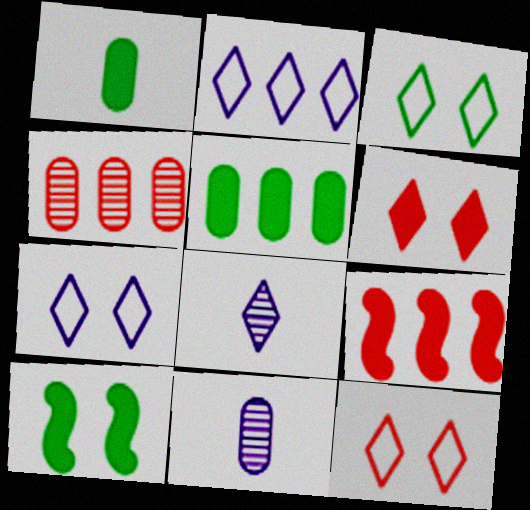[[3, 7, 12], 
[3, 9, 11]]